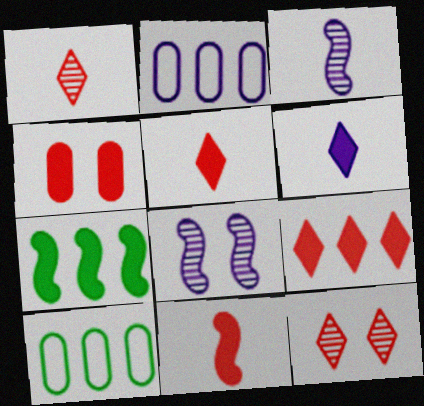[[2, 6, 8], 
[4, 6, 7], 
[4, 9, 11], 
[5, 8, 10]]